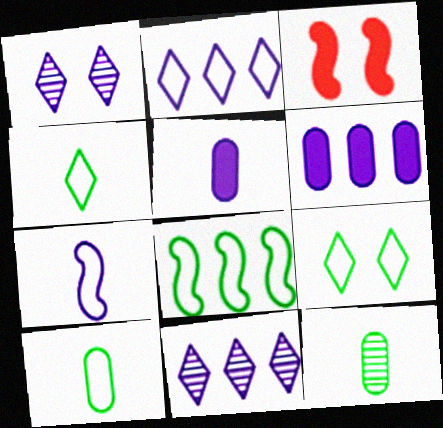[[1, 6, 7], 
[2, 3, 12], 
[3, 10, 11], 
[8, 9, 10]]